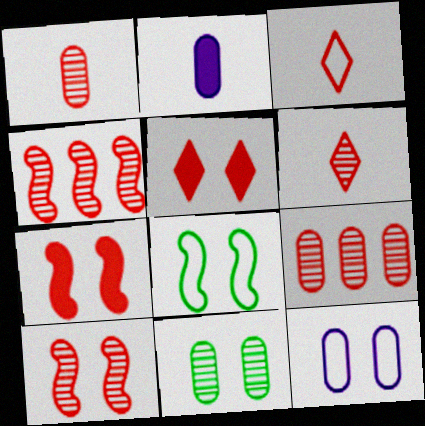[[3, 7, 9], 
[6, 9, 10]]